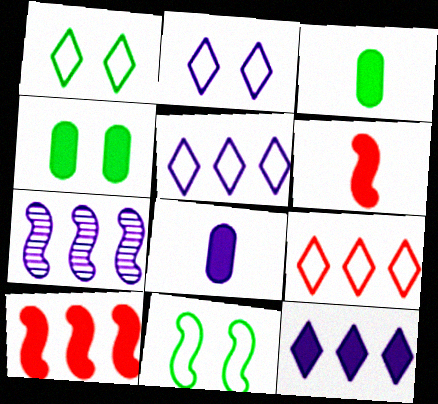[[2, 7, 8], 
[4, 6, 12], 
[6, 7, 11]]